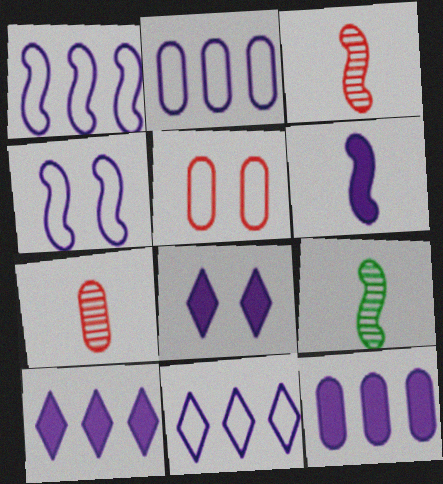[[1, 2, 11], 
[5, 9, 10], 
[6, 8, 12]]